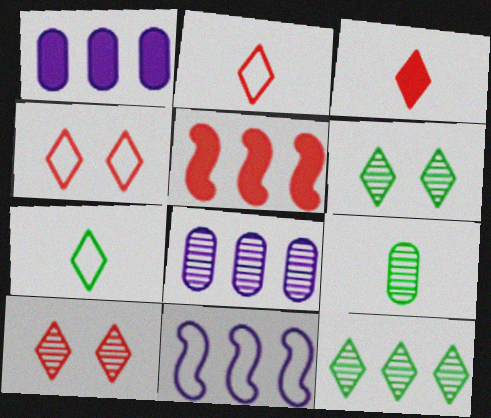[]